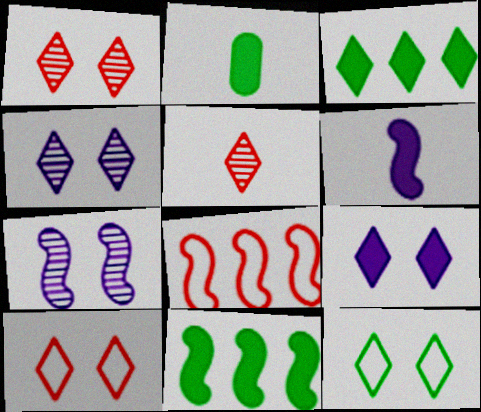[[1, 9, 12], 
[2, 4, 8]]